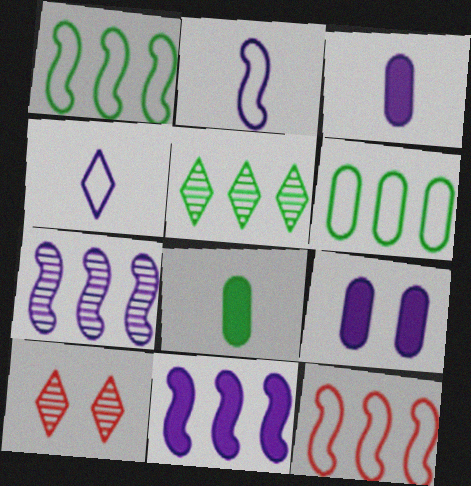[[1, 3, 10], 
[4, 7, 9]]